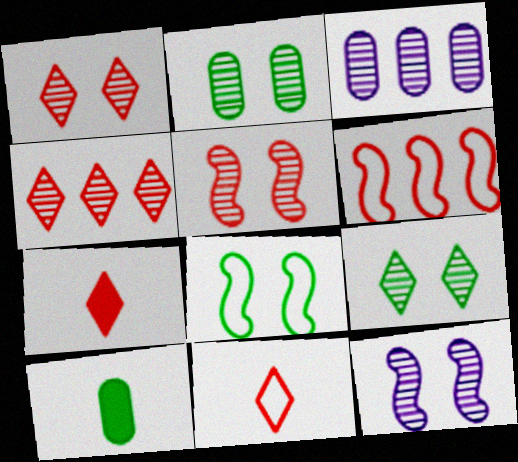[[1, 2, 12], 
[3, 7, 8]]